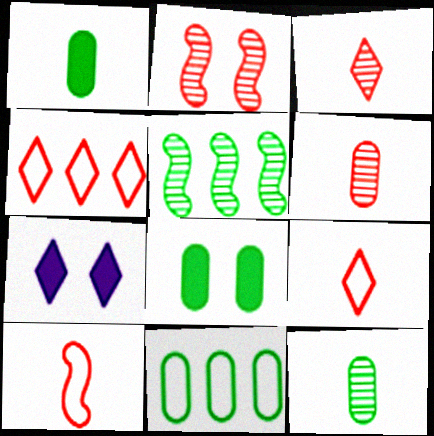[[8, 11, 12]]